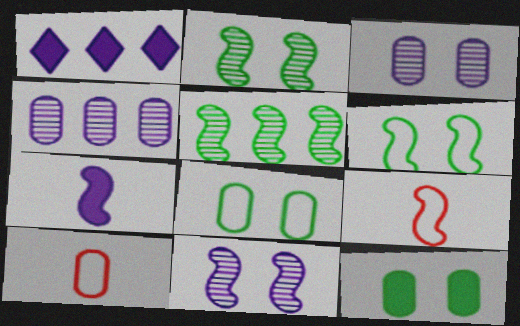[[1, 2, 10], 
[4, 10, 12]]